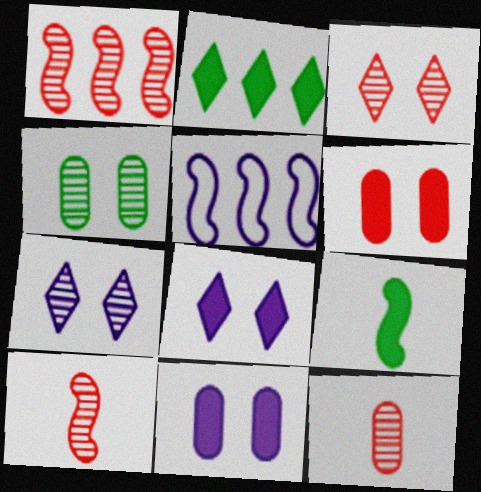[[1, 3, 12]]